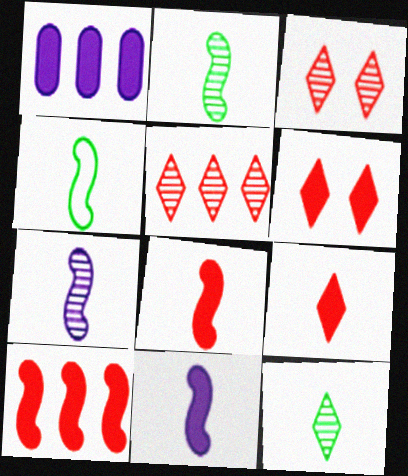[[1, 3, 4], 
[4, 7, 8]]